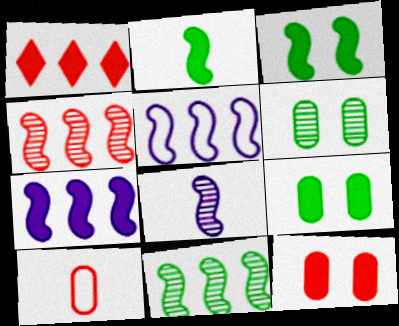[]